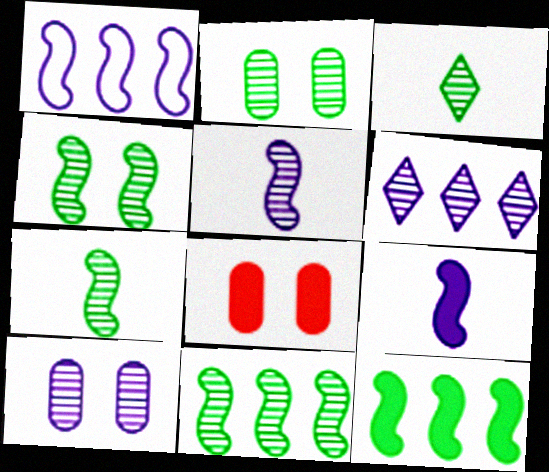[[1, 3, 8], 
[2, 3, 11], 
[4, 7, 11], 
[5, 6, 10]]